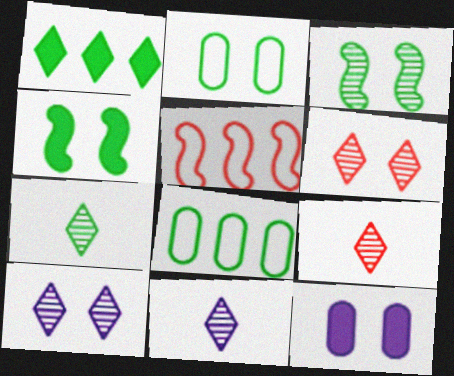[[4, 7, 8], 
[5, 7, 12], 
[7, 9, 11]]